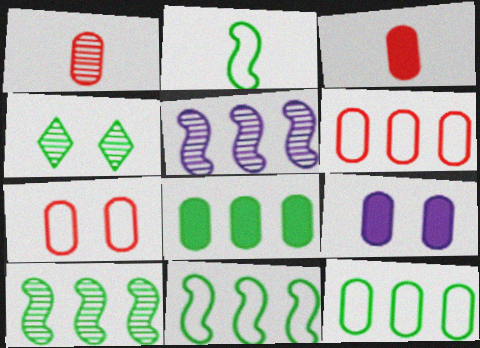[[1, 4, 5], 
[1, 9, 12], 
[2, 4, 8], 
[3, 8, 9]]